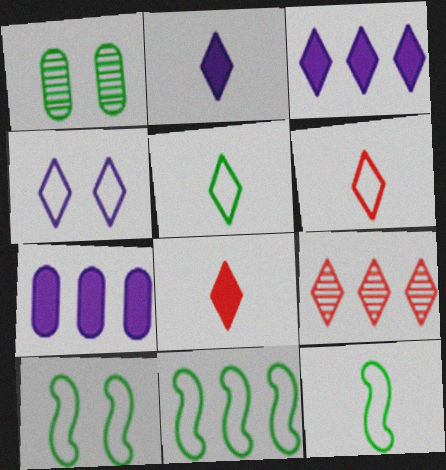[[7, 9, 11], 
[10, 11, 12]]